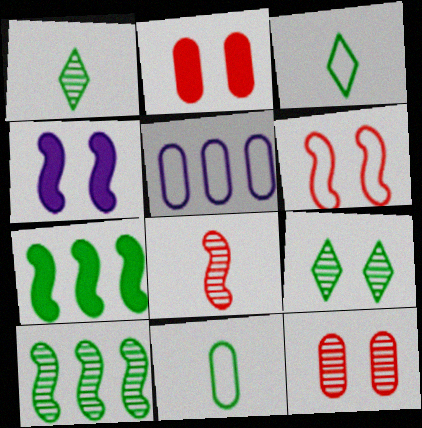[[3, 5, 6], 
[7, 9, 11]]